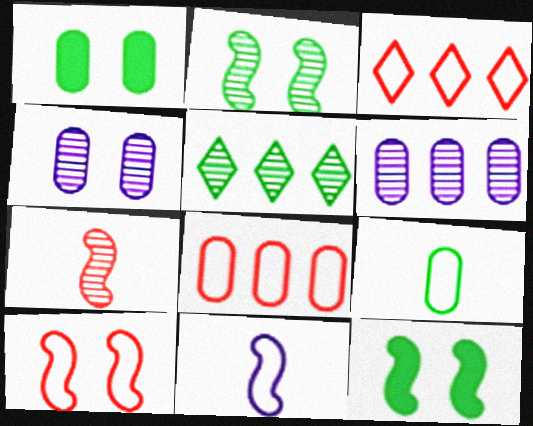[[4, 5, 7], 
[5, 9, 12]]